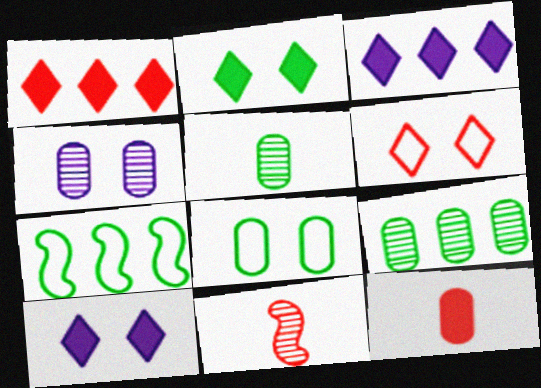[[2, 5, 7], 
[3, 8, 11]]